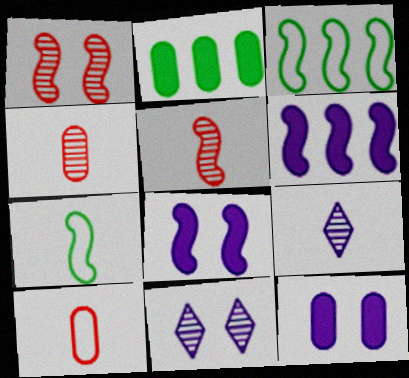[[1, 6, 7], 
[3, 5, 8]]